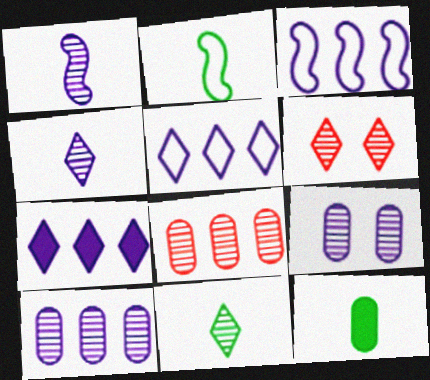[[2, 11, 12], 
[3, 6, 12], 
[3, 7, 10]]